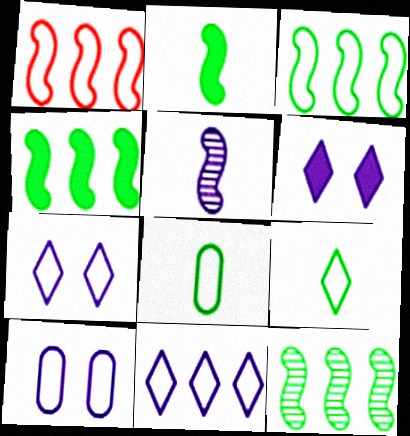[[1, 7, 8], 
[1, 9, 10], 
[3, 4, 12]]